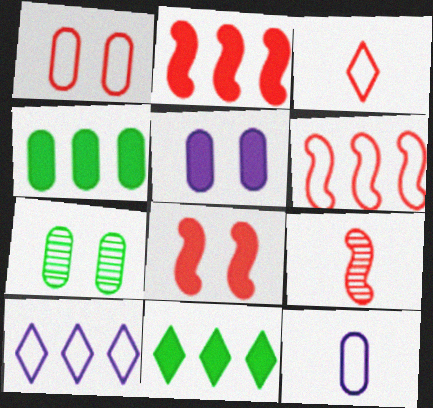[[1, 3, 6], 
[1, 5, 7], 
[6, 8, 9]]